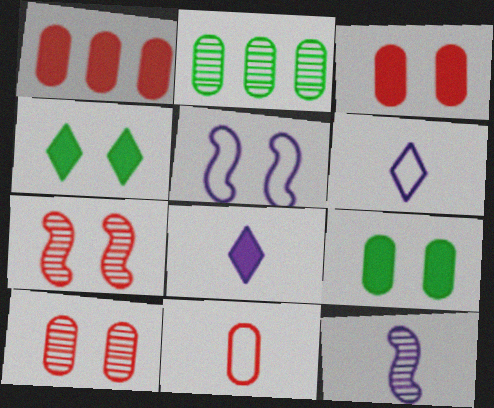[[1, 10, 11], 
[4, 5, 10]]